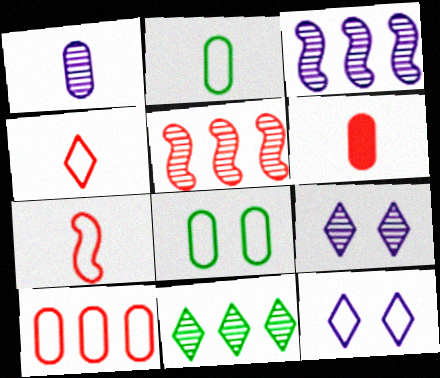[[1, 2, 6], 
[1, 3, 9]]